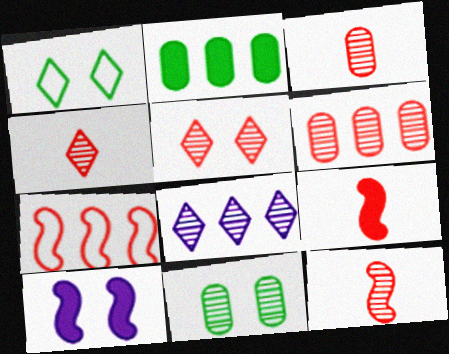[[2, 7, 8], 
[3, 4, 12], 
[5, 6, 12], 
[8, 11, 12]]